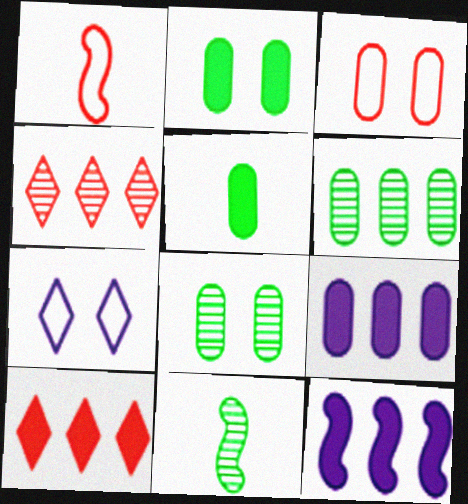[]